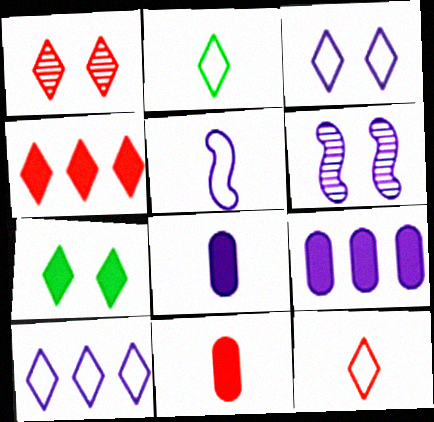[[1, 3, 7], 
[1, 4, 12], 
[6, 8, 10]]